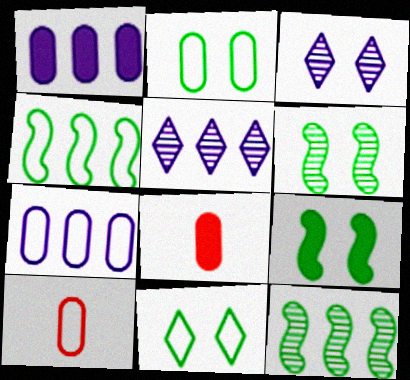[[2, 7, 10], 
[3, 4, 8], 
[5, 9, 10]]